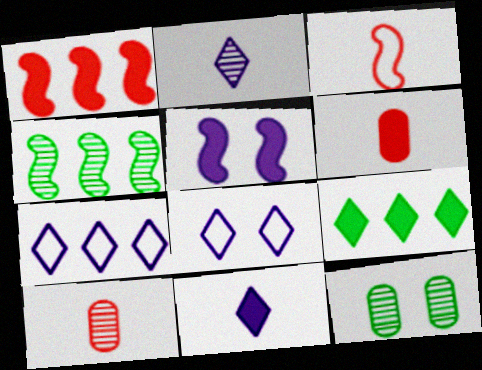[[3, 4, 5], 
[4, 6, 8], 
[5, 6, 9]]